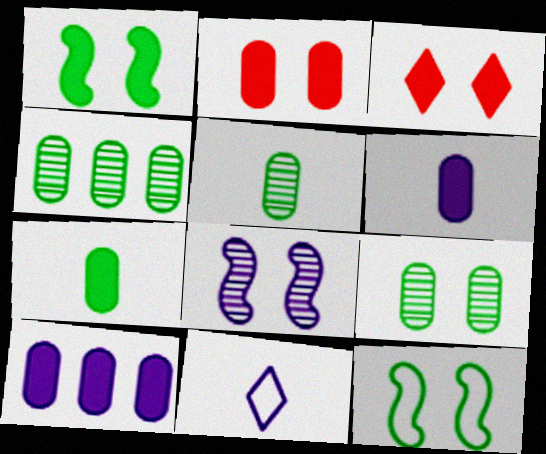[[2, 7, 10], 
[4, 5, 9], 
[8, 10, 11]]